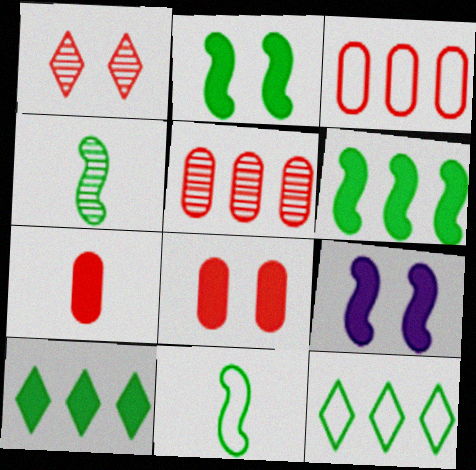[[7, 9, 10]]